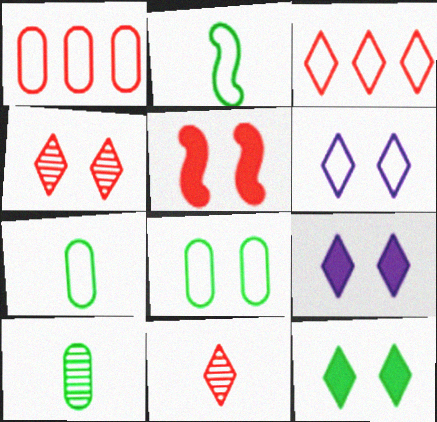[[1, 2, 6], 
[1, 5, 11], 
[4, 6, 12]]